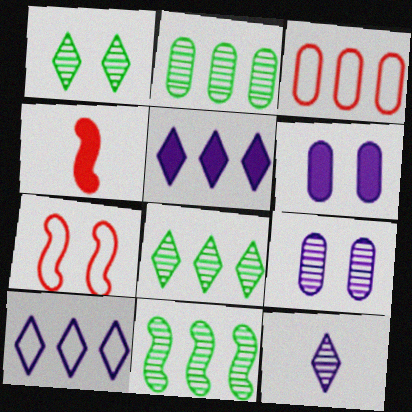[[1, 6, 7], 
[2, 8, 11], 
[3, 5, 11]]